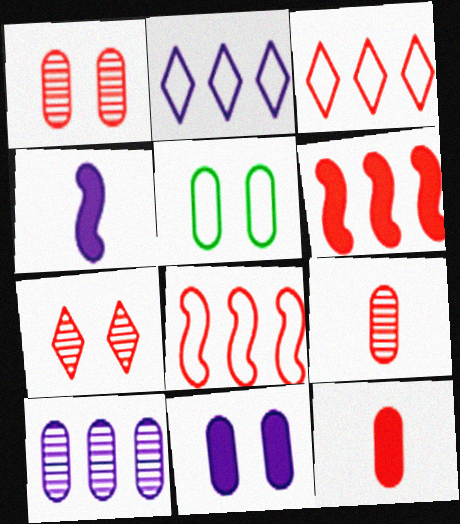[[1, 5, 11], 
[5, 10, 12], 
[7, 8, 12]]